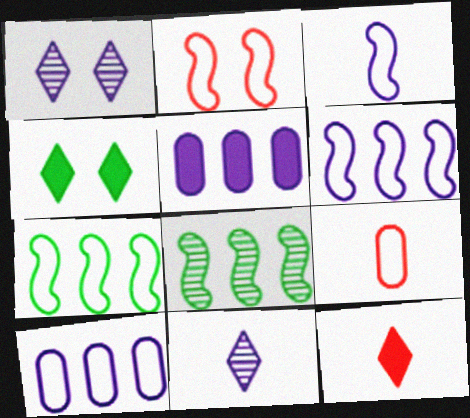[[1, 3, 5], 
[2, 3, 7]]